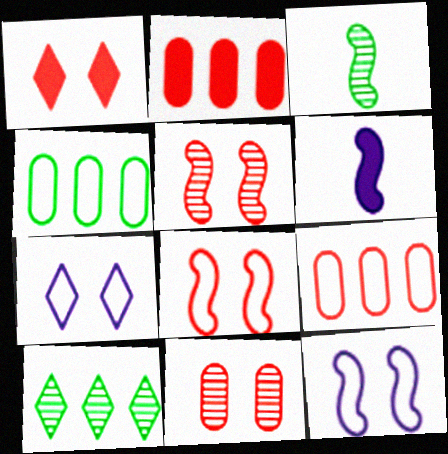[[1, 8, 11], 
[2, 3, 7]]